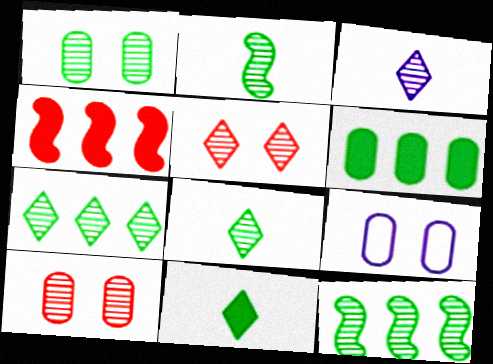[[1, 2, 7], 
[1, 8, 12], 
[3, 5, 7], 
[3, 10, 12], 
[4, 8, 9]]